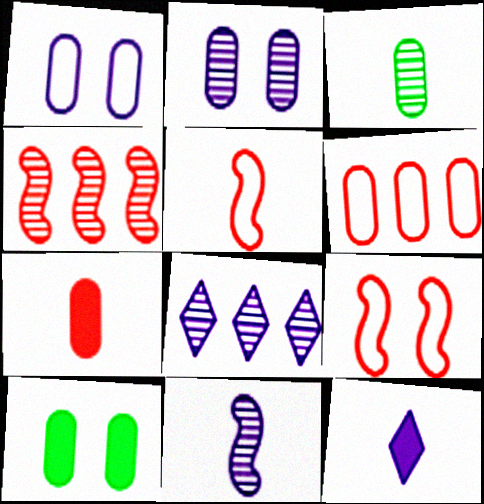[[2, 8, 11], 
[3, 5, 12], 
[5, 8, 10]]